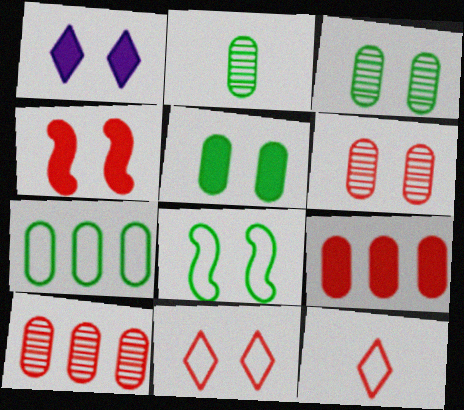[[1, 4, 5], 
[1, 6, 8], 
[2, 5, 7], 
[4, 6, 11], 
[4, 10, 12]]